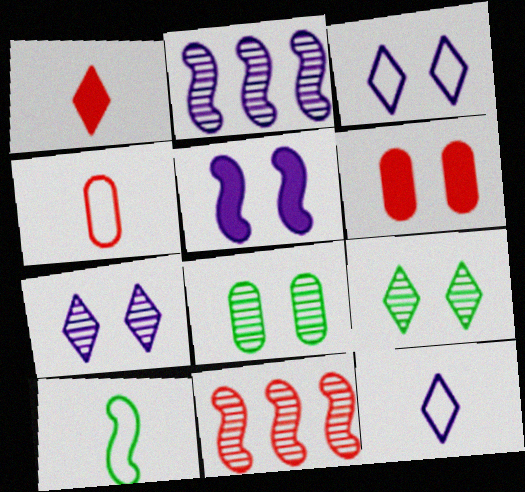[[4, 10, 12], 
[5, 10, 11]]